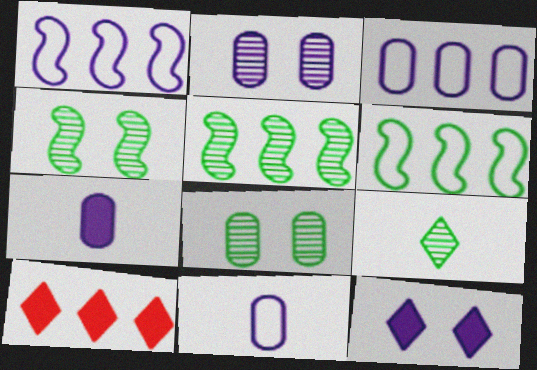[[2, 3, 7], 
[3, 5, 10], 
[4, 10, 11], 
[5, 8, 9]]